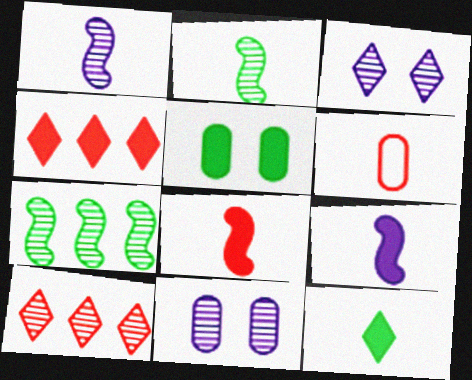[[1, 6, 12], 
[2, 10, 11], 
[4, 5, 9]]